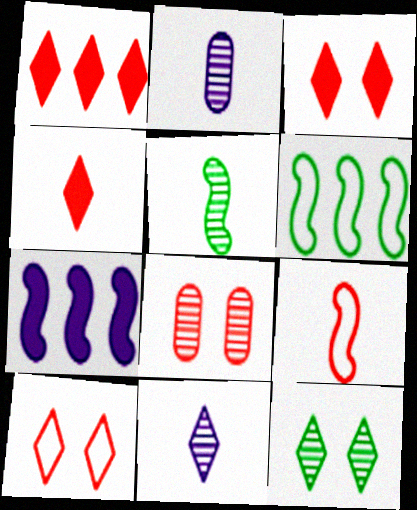[[1, 3, 4], 
[1, 8, 9], 
[2, 3, 6]]